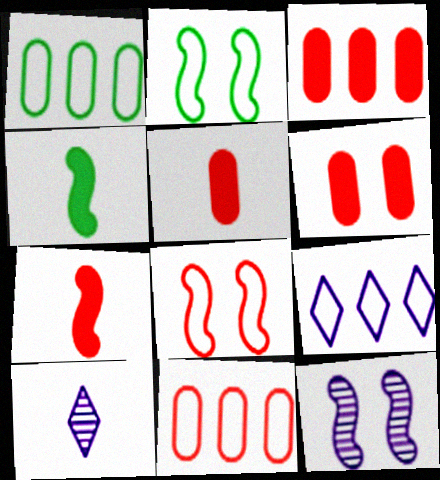[[2, 3, 10], 
[3, 5, 6]]